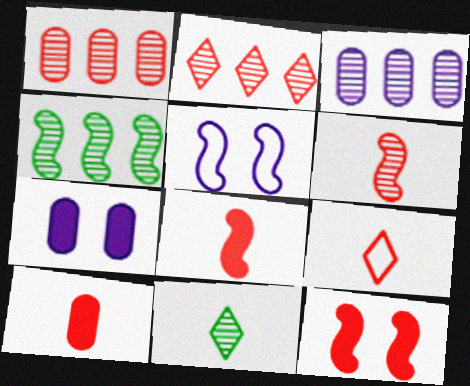[[1, 9, 12], 
[2, 3, 4], 
[4, 5, 8], 
[4, 7, 9], 
[6, 9, 10]]